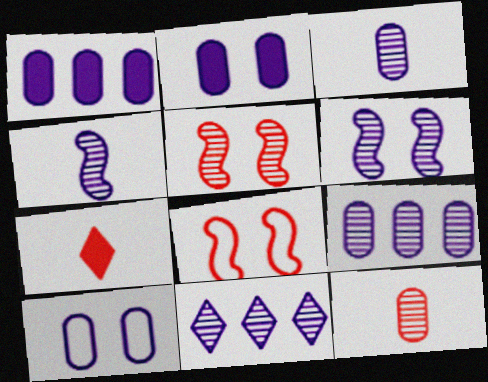[[1, 3, 10], 
[3, 6, 11]]